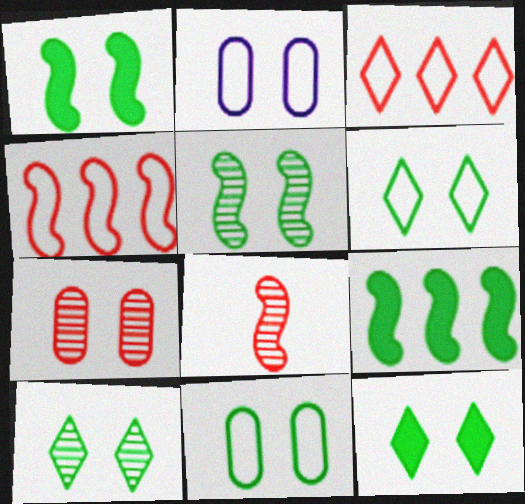[[1, 10, 11], 
[5, 11, 12], 
[6, 10, 12]]